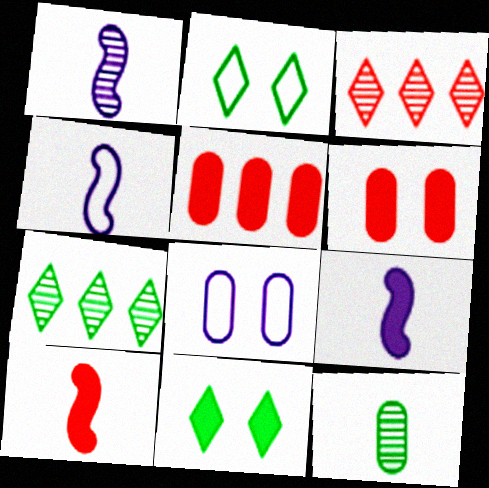[[1, 2, 5], 
[1, 4, 9], 
[4, 6, 7], 
[5, 8, 12], 
[5, 9, 11], 
[7, 8, 10]]